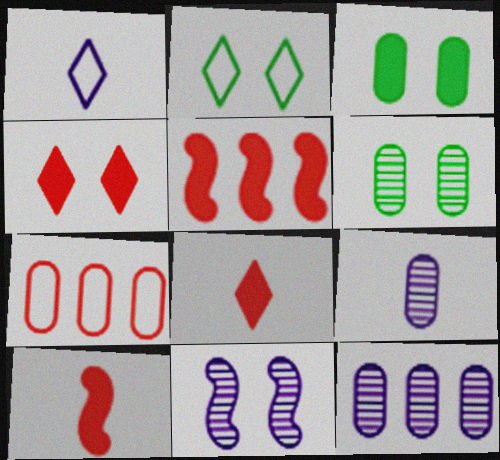[[1, 5, 6], 
[2, 5, 9], 
[2, 10, 12], 
[3, 7, 9]]